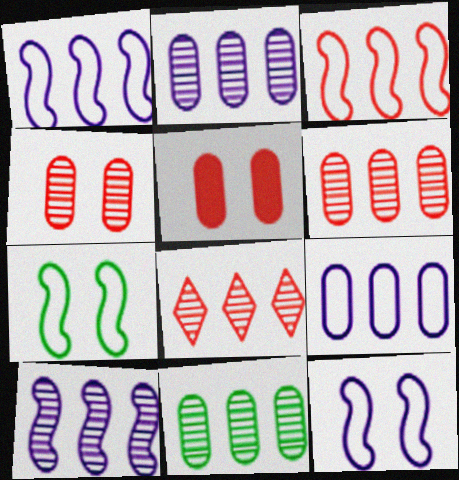[[2, 6, 11], 
[8, 10, 11]]